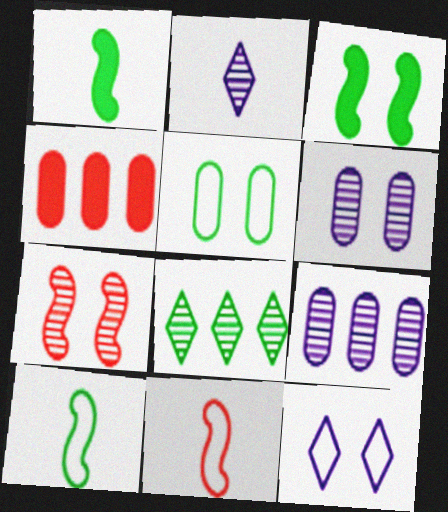[[1, 5, 8]]